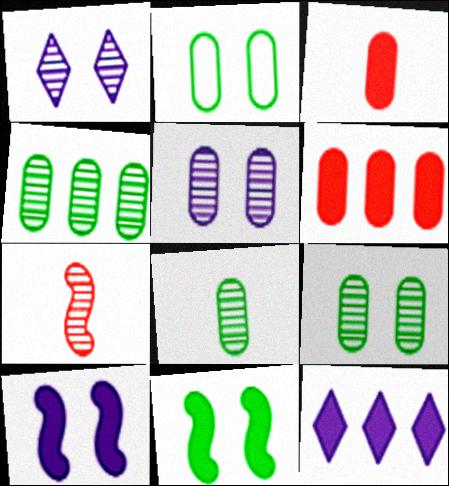[[1, 4, 7], 
[2, 7, 12], 
[3, 11, 12], 
[4, 8, 9]]